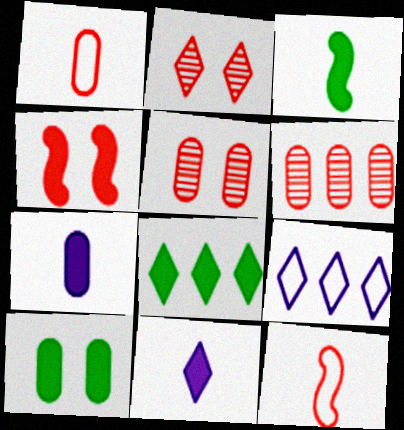[[3, 5, 9], 
[3, 8, 10], 
[4, 7, 8]]